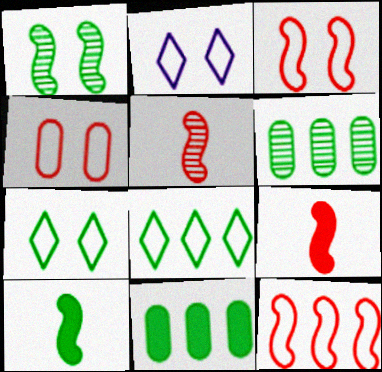[[2, 5, 11], 
[2, 6, 9], 
[6, 7, 10]]